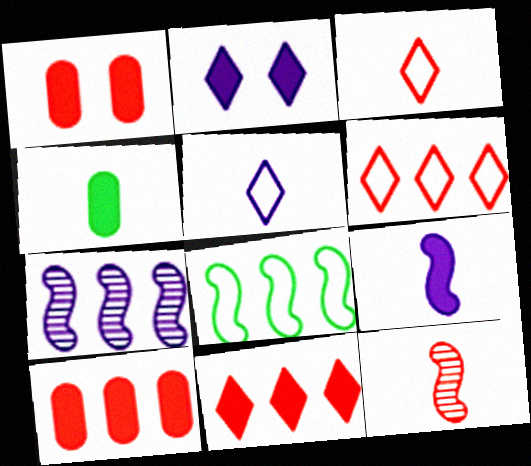[[1, 6, 12], 
[4, 5, 12]]